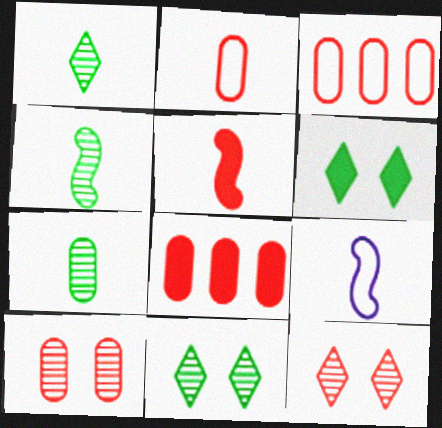[[1, 4, 7], 
[2, 8, 10], 
[3, 5, 12], 
[4, 5, 9], 
[8, 9, 11]]